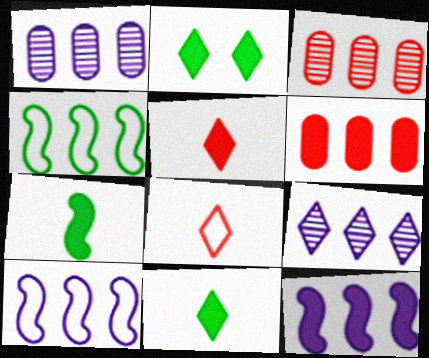[[2, 8, 9], 
[4, 6, 9]]